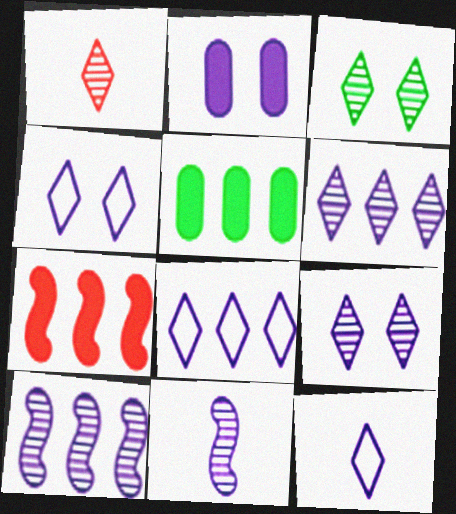[[1, 3, 6], 
[2, 8, 11], 
[2, 10, 12], 
[4, 8, 12]]